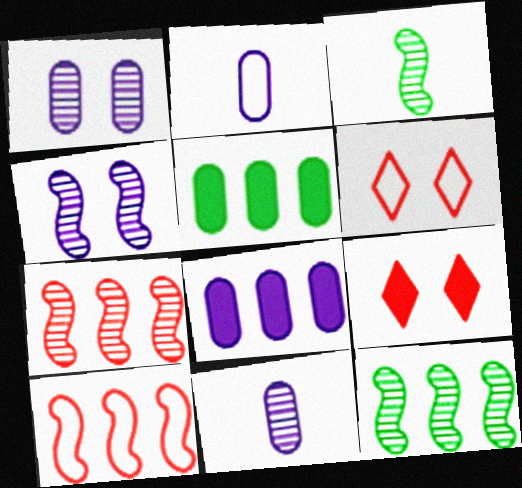[[1, 2, 8], 
[2, 9, 12], 
[3, 4, 7], 
[3, 6, 8]]